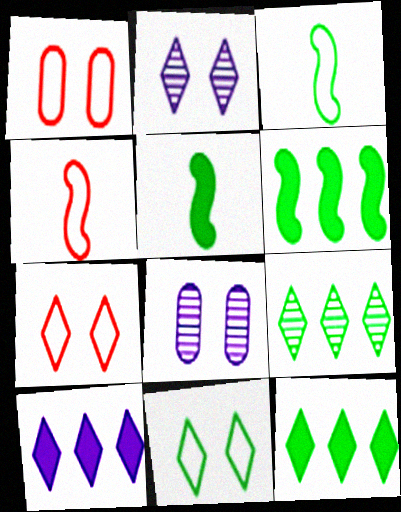[[4, 8, 12]]